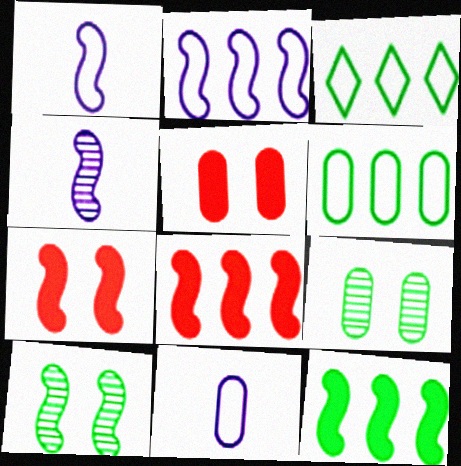[[1, 8, 10], 
[3, 4, 5]]